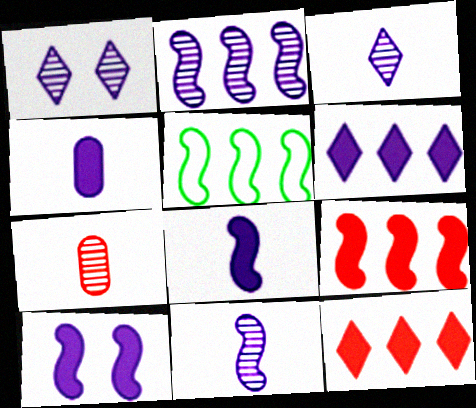[[2, 5, 9], 
[4, 6, 10]]